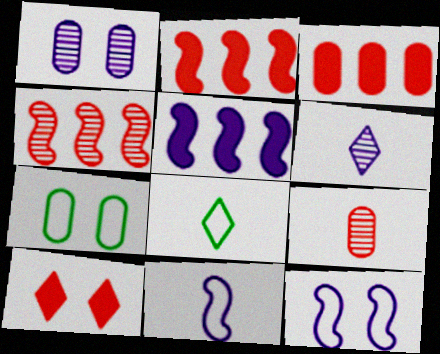[[1, 2, 8], 
[2, 6, 7]]